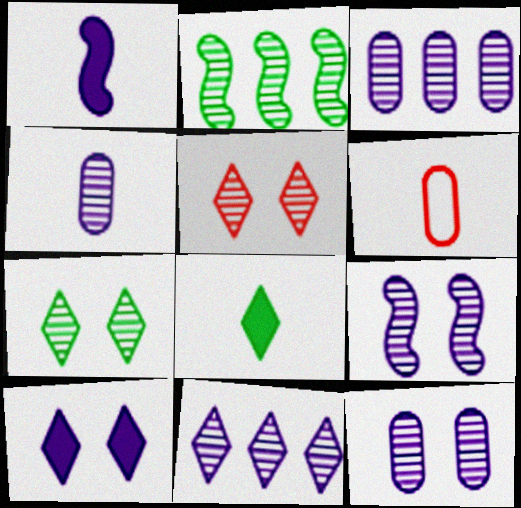[[2, 4, 5], 
[2, 6, 10], 
[3, 4, 12], 
[4, 9, 11]]